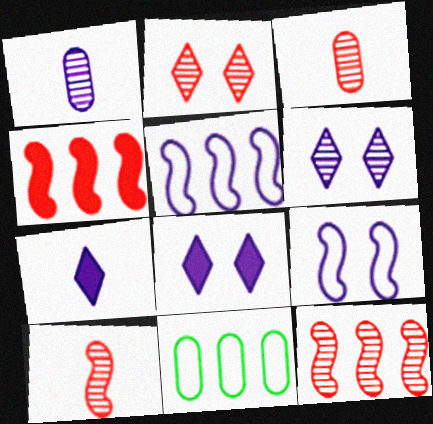[[1, 5, 8], 
[2, 3, 12], 
[8, 10, 11]]